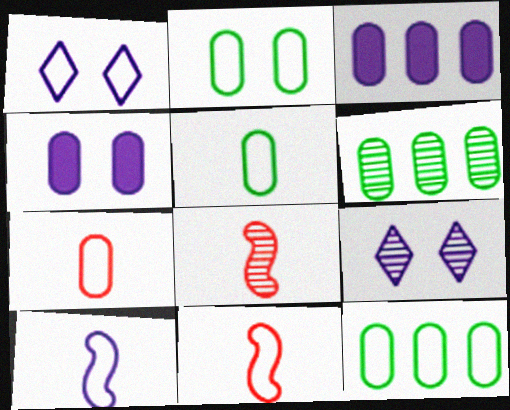[[1, 11, 12], 
[2, 5, 12], 
[3, 9, 10], 
[4, 6, 7], 
[6, 8, 9]]